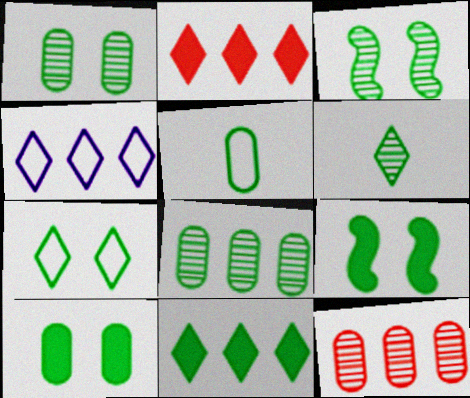[[1, 7, 9], 
[3, 5, 11], 
[3, 6, 8], 
[3, 7, 10], 
[5, 8, 10], 
[6, 7, 11]]